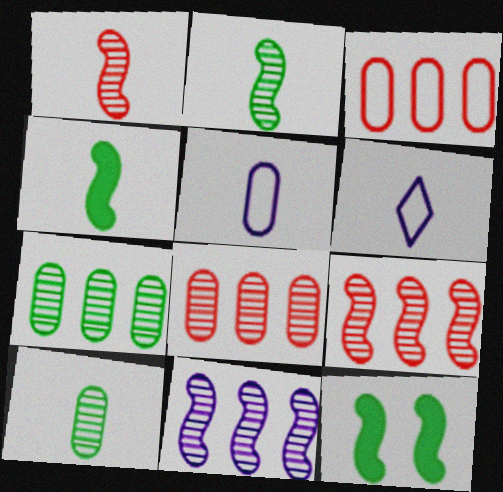[[6, 8, 12]]